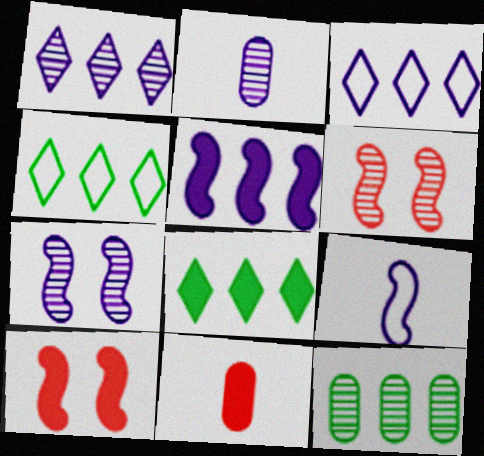[[1, 2, 7], 
[2, 4, 10], 
[4, 7, 11], 
[5, 7, 9]]